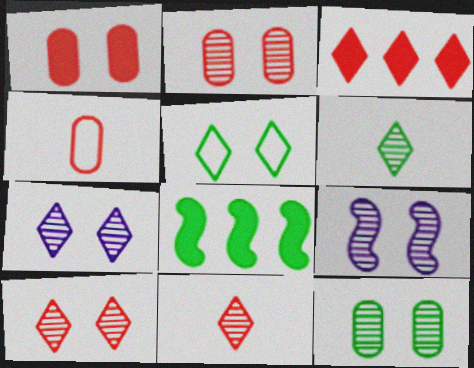[[1, 5, 9], 
[4, 7, 8], 
[9, 10, 12]]